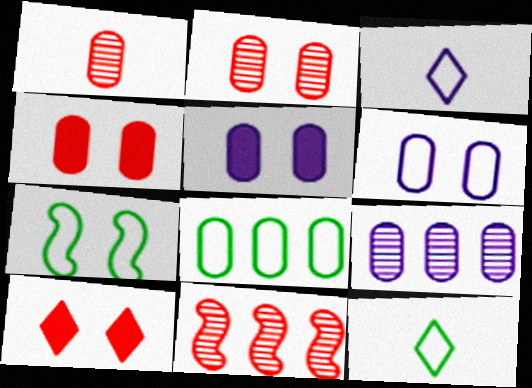[[1, 5, 8], 
[5, 11, 12], 
[7, 8, 12]]